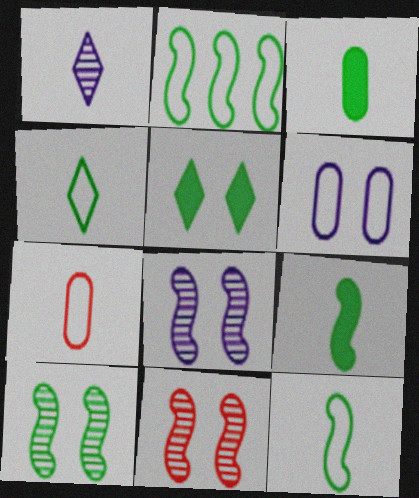[[1, 7, 9], 
[2, 9, 10], 
[5, 6, 11], 
[8, 10, 11]]